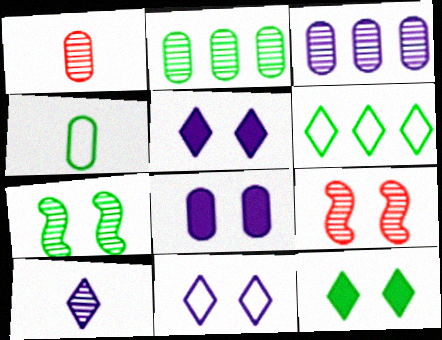[[2, 9, 10]]